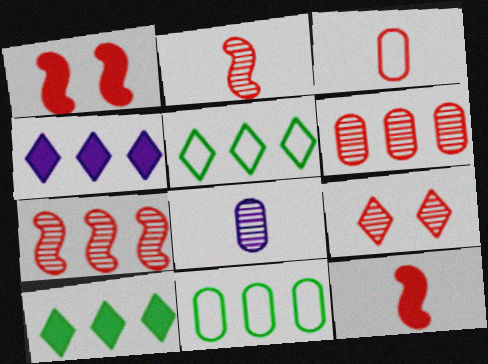[[1, 5, 8], 
[2, 6, 9], 
[4, 7, 11]]